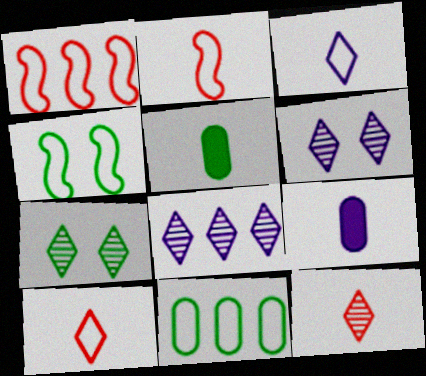[[1, 5, 6], 
[1, 7, 9], 
[7, 8, 12]]